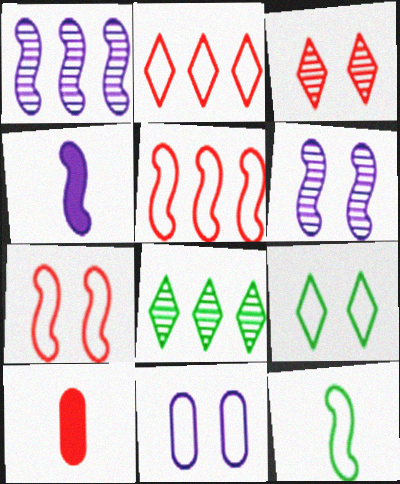[[1, 9, 10], 
[2, 11, 12], 
[3, 5, 10], 
[7, 9, 11]]